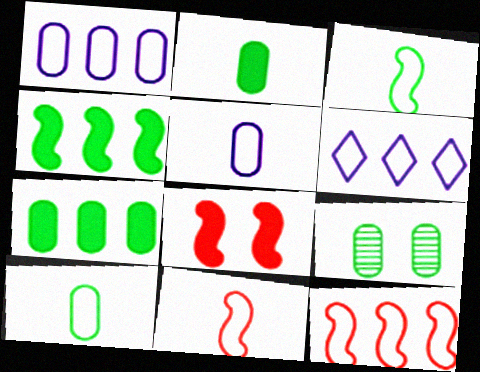[[7, 9, 10]]